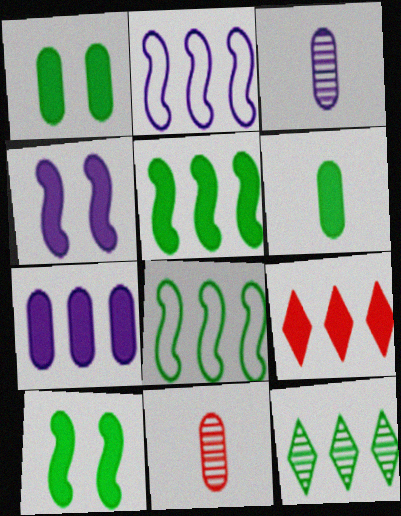[[4, 6, 9], 
[5, 7, 9]]